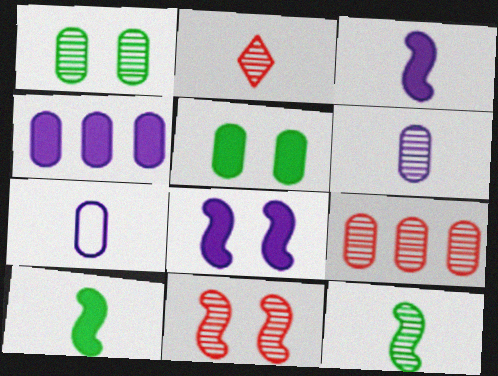[[1, 6, 9], 
[2, 6, 12], 
[2, 7, 10], 
[2, 9, 11], 
[5, 7, 9]]